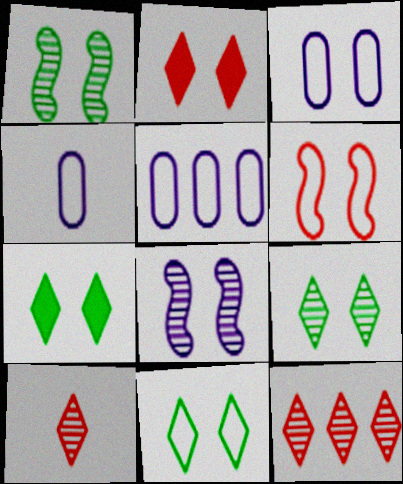[[1, 2, 3], 
[3, 4, 5], 
[3, 6, 11], 
[7, 9, 11]]